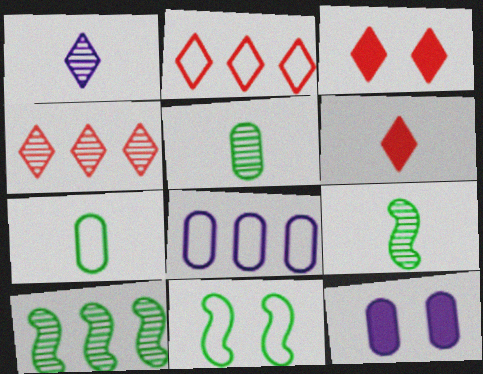[[2, 9, 12], 
[3, 8, 9]]